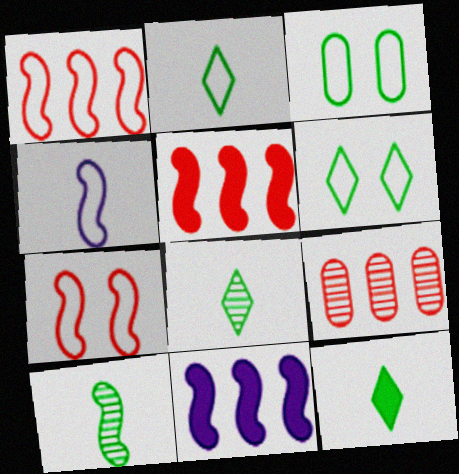[[2, 8, 12], 
[7, 10, 11]]